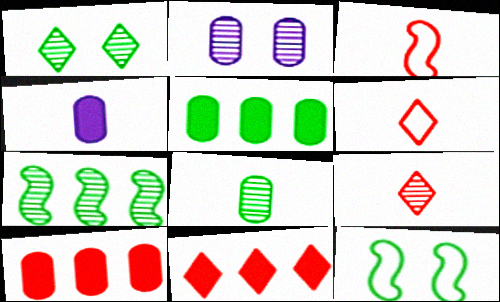[[1, 7, 8], 
[2, 7, 9]]